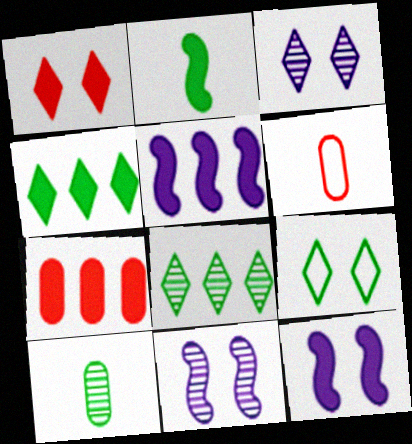[[1, 3, 9], 
[4, 5, 7], 
[4, 6, 11], 
[6, 8, 12]]